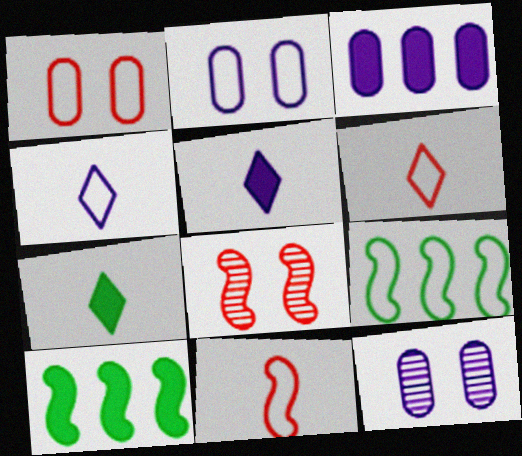[[1, 4, 9], 
[2, 6, 9], 
[6, 10, 12]]